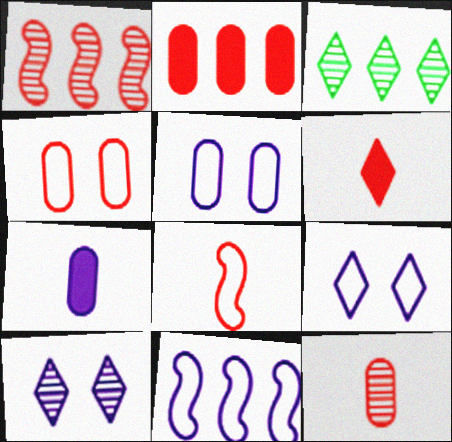[[1, 4, 6], 
[2, 3, 11], 
[2, 4, 12], 
[3, 6, 9], 
[6, 8, 12], 
[7, 10, 11]]